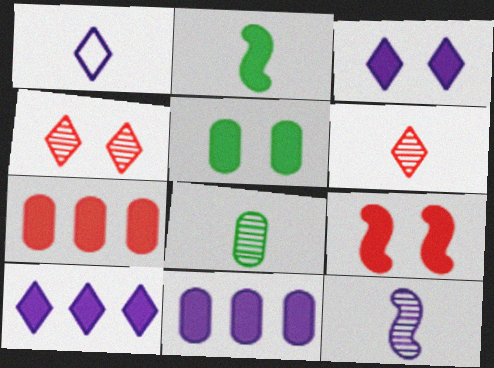[[2, 3, 7], 
[3, 5, 9], 
[6, 8, 12]]